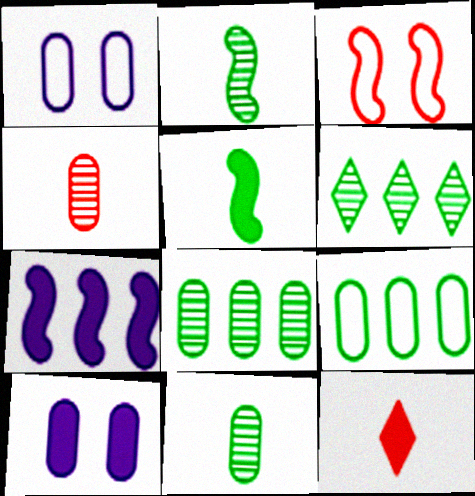[[2, 3, 7], 
[4, 9, 10]]